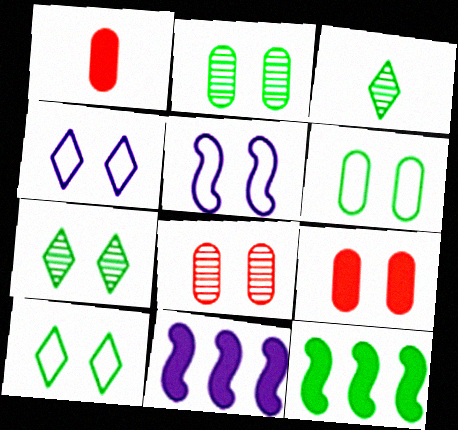[[3, 6, 12], 
[5, 7, 9]]